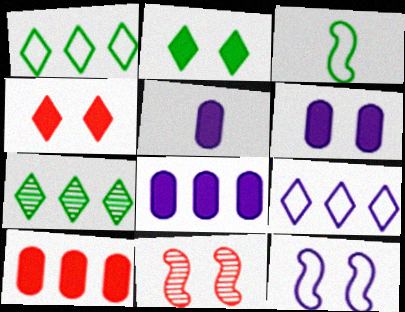[[1, 5, 11], 
[5, 6, 8]]